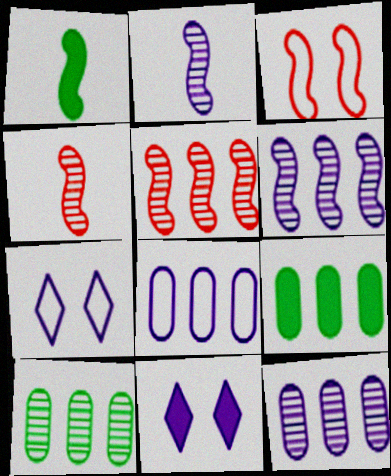[[1, 3, 6], 
[2, 8, 11], 
[4, 7, 9]]